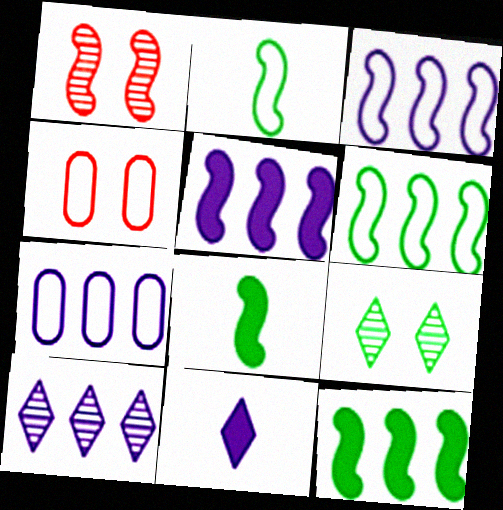[[1, 2, 5], 
[1, 3, 8], 
[4, 8, 10], 
[5, 7, 10]]